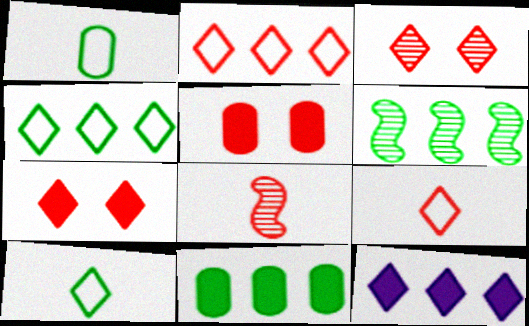[[2, 5, 8], 
[3, 10, 12], 
[4, 6, 11]]